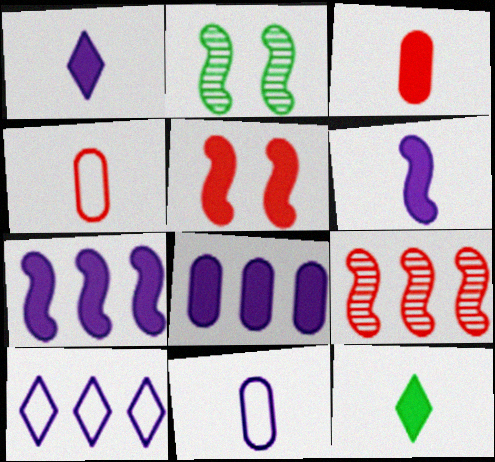[[2, 3, 10], 
[3, 6, 12], 
[5, 8, 12]]